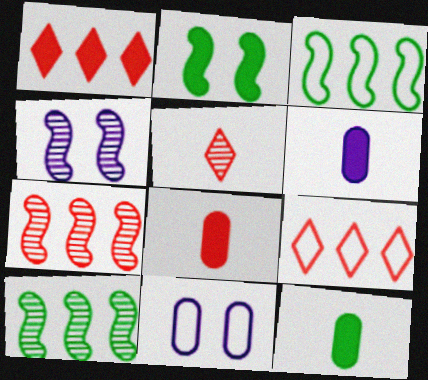[[1, 2, 6], 
[4, 9, 12], 
[6, 8, 12]]